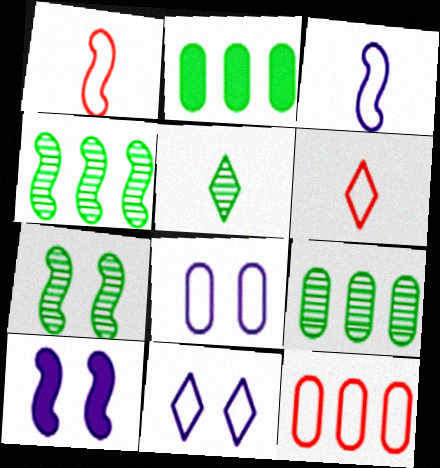[[1, 4, 10], 
[5, 7, 9], 
[5, 10, 12], 
[6, 9, 10]]